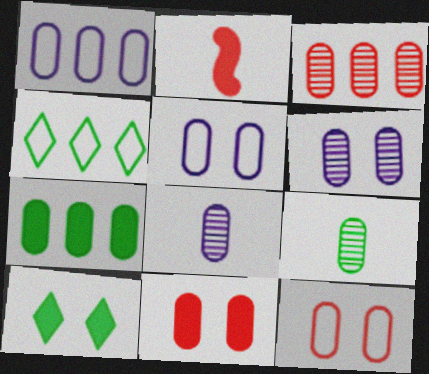[[1, 3, 7], 
[1, 9, 11], 
[2, 4, 6], 
[3, 6, 9], 
[7, 8, 12]]